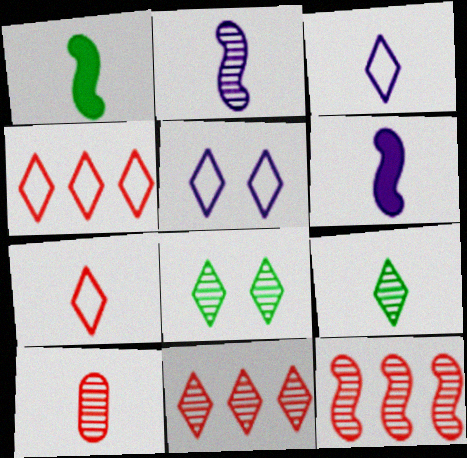[[1, 3, 10], 
[2, 9, 10]]